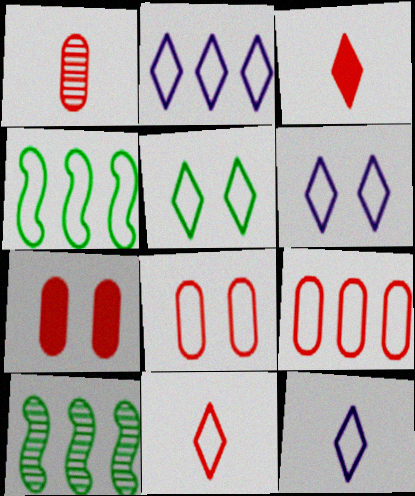[[1, 7, 9], 
[2, 4, 9], 
[2, 5, 11], 
[2, 6, 12], 
[4, 8, 12], 
[7, 10, 12]]